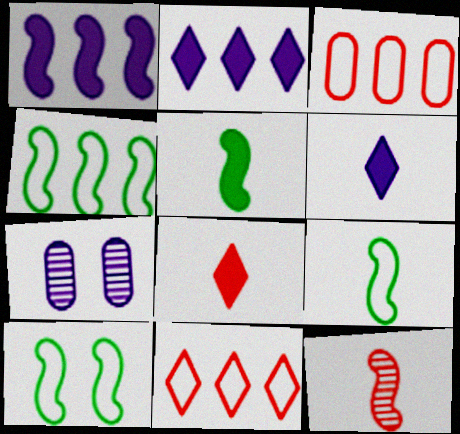[[1, 10, 12], 
[4, 7, 8], 
[4, 9, 10], 
[5, 7, 11]]